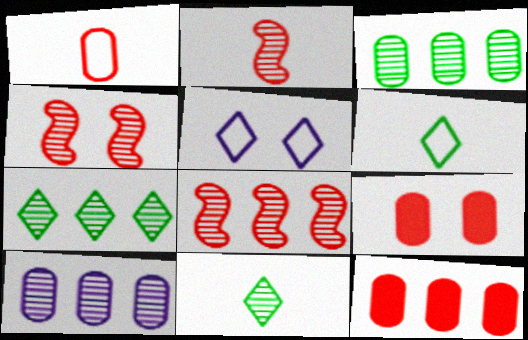[[2, 4, 8], 
[4, 10, 11], 
[7, 8, 10]]